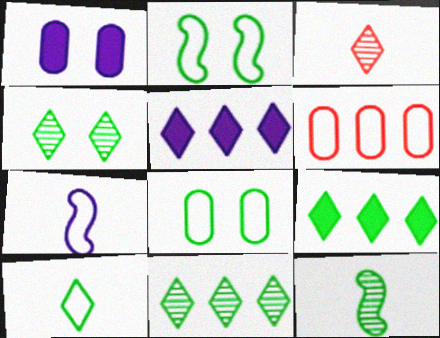[[4, 9, 10], 
[8, 9, 12]]